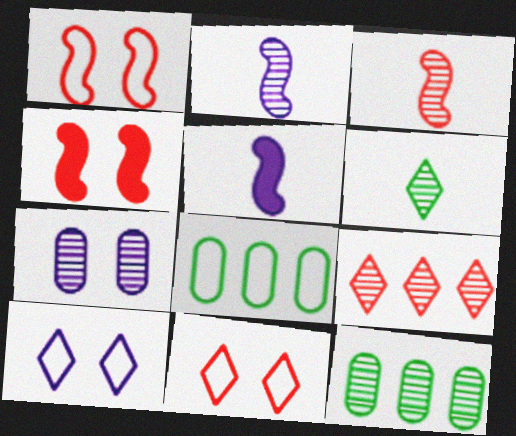[[5, 11, 12]]